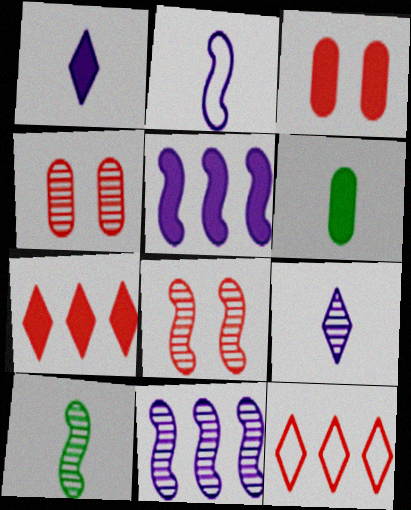[[8, 10, 11]]